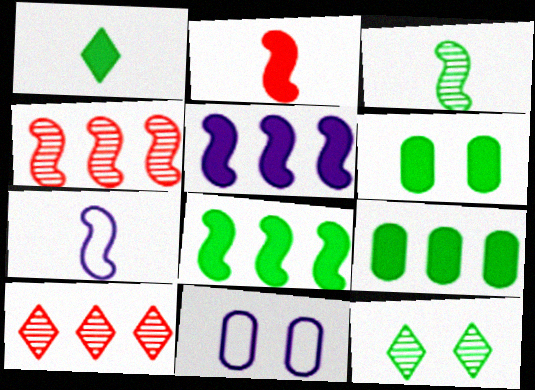[[1, 4, 11], 
[1, 6, 8], 
[2, 3, 7], 
[6, 7, 10]]